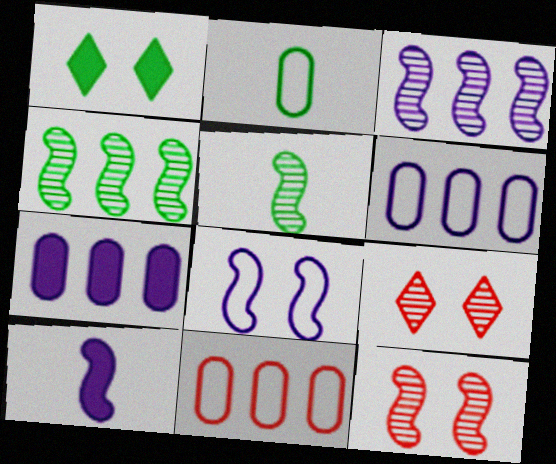[[1, 2, 4], 
[3, 5, 12], 
[3, 8, 10]]